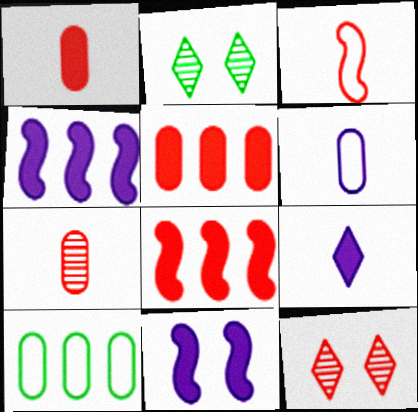[[2, 6, 8], 
[3, 5, 12]]